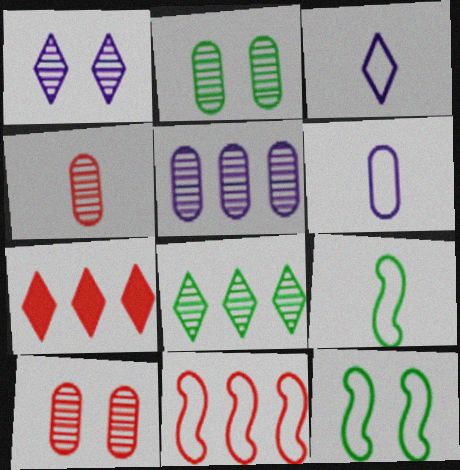[[2, 4, 5]]